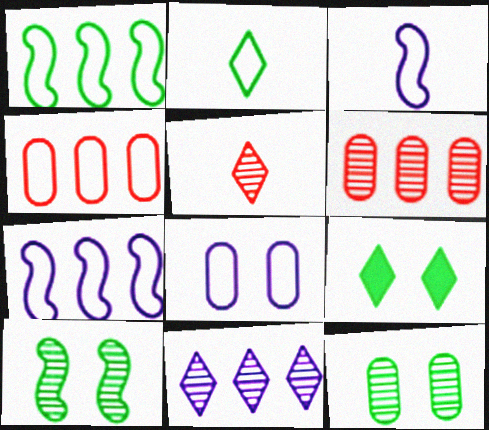[[3, 6, 9]]